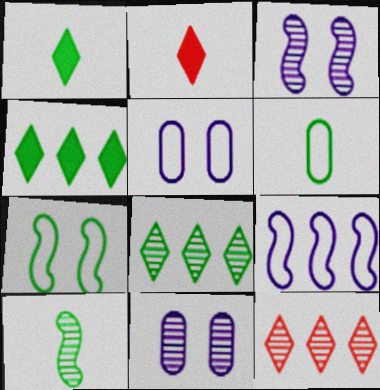[[1, 6, 10], 
[10, 11, 12]]